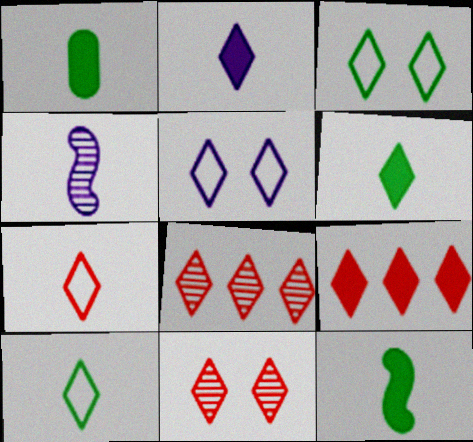[[1, 4, 7], 
[1, 6, 12], 
[2, 3, 8], 
[5, 6, 8], 
[7, 9, 11]]